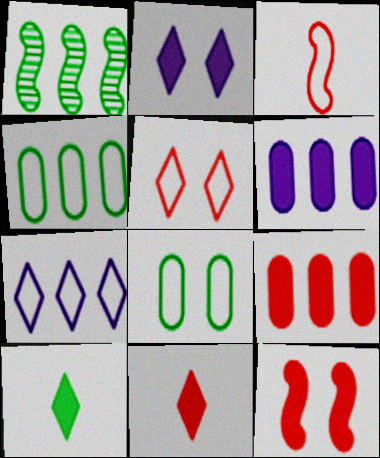[[1, 7, 9], 
[1, 8, 10], 
[3, 7, 8], 
[6, 10, 12], 
[9, 11, 12]]